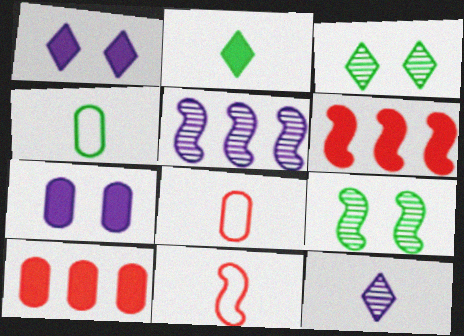[[2, 6, 7]]